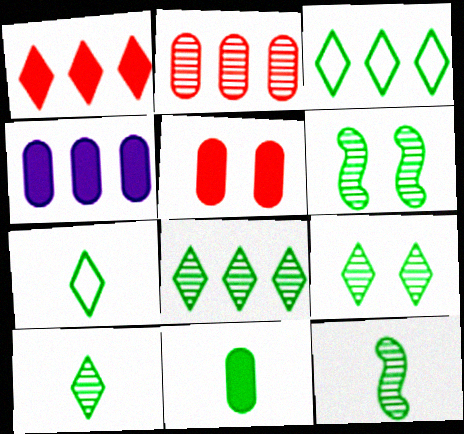[[3, 6, 11], 
[4, 5, 11], 
[7, 11, 12], 
[8, 9, 10]]